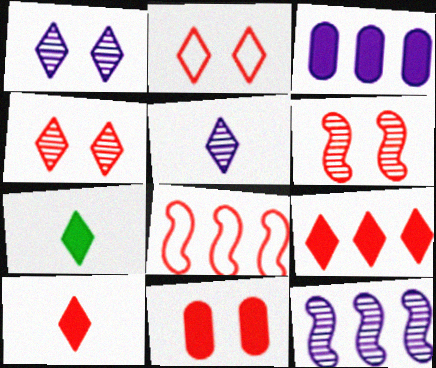[[2, 6, 11]]